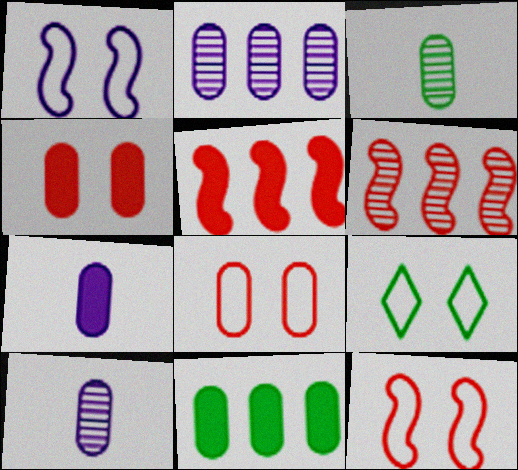[[1, 8, 9], 
[4, 7, 11], 
[5, 9, 10], 
[6, 7, 9], 
[8, 10, 11]]